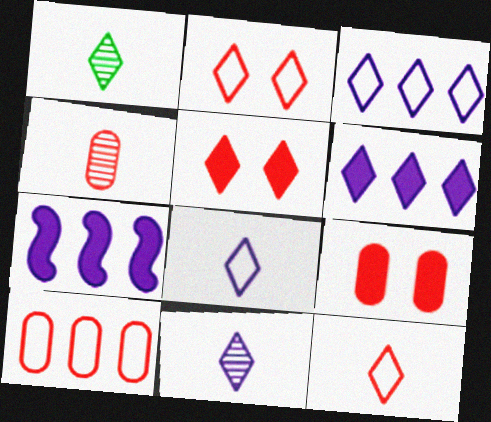[[1, 2, 6], 
[1, 3, 5], 
[4, 9, 10]]